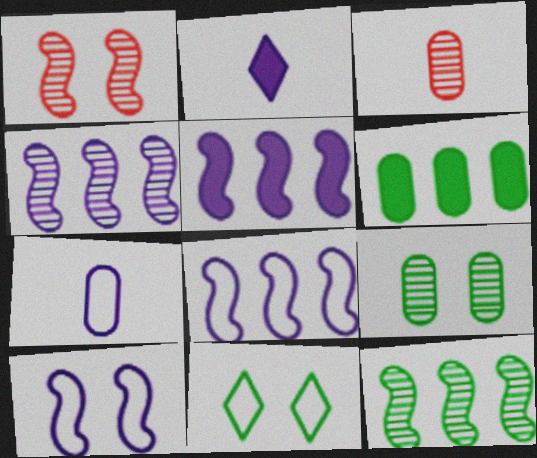[[3, 5, 11], 
[4, 5, 8]]